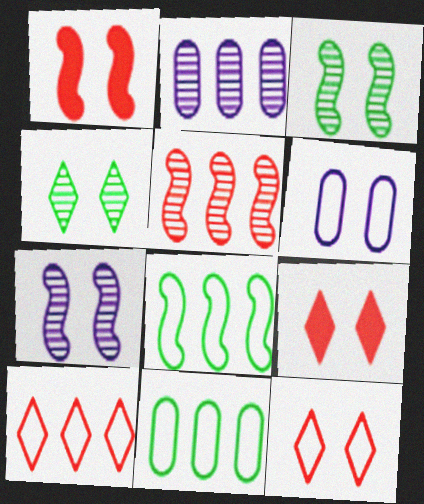[[1, 4, 6], 
[3, 6, 9]]